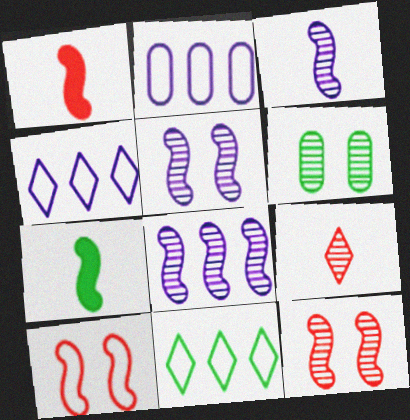[[1, 4, 6], 
[3, 5, 8], 
[6, 7, 11], 
[6, 8, 9], 
[7, 8, 10]]